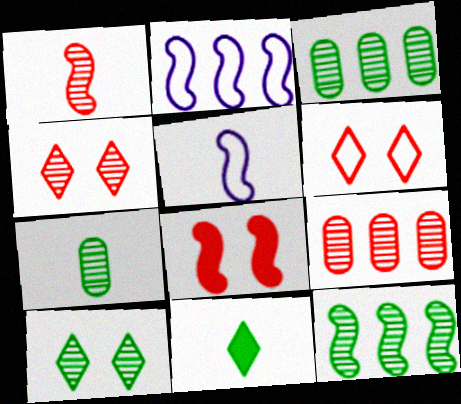[[1, 4, 9], 
[5, 8, 12], 
[7, 10, 12]]